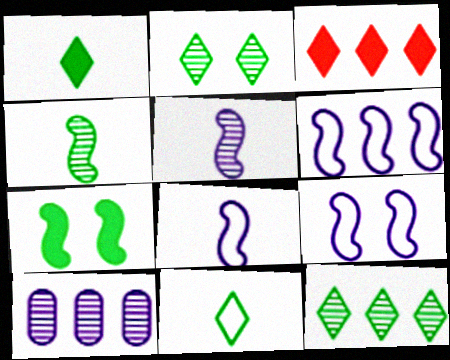[[6, 8, 9]]